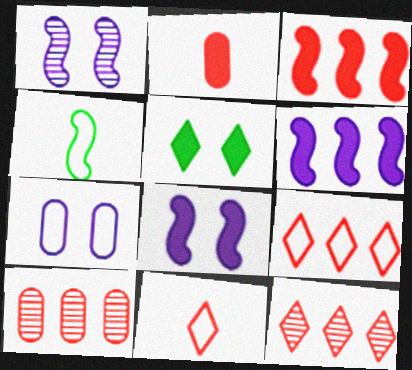[[1, 3, 4], 
[2, 5, 6], 
[3, 9, 10], 
[4, 7, 9]]